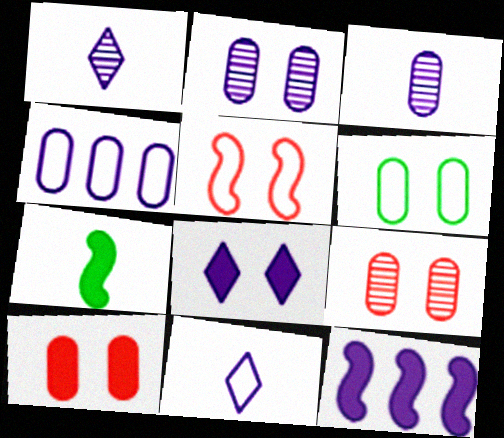[[2, 6, 10], 
[2, 11, 12]]